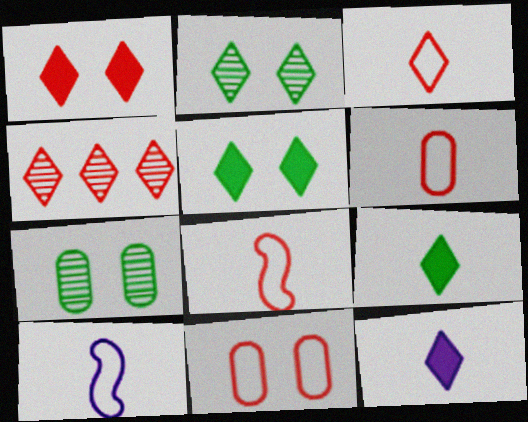[[1, 3, 4], 
[3, 6, 8]]